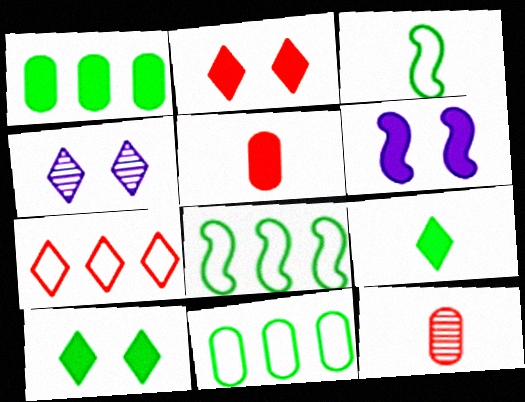[[4, 5, 8], 
[4, 7, 9]]